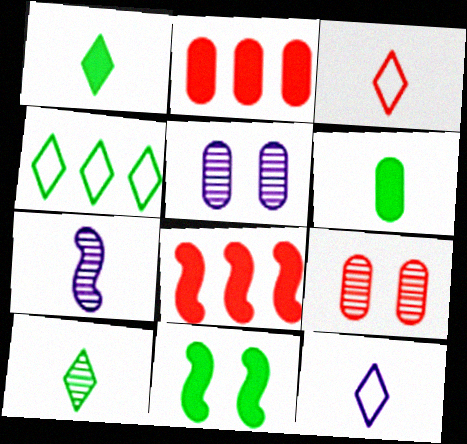[[3, 6, 7], 
[3, 8, 9]]